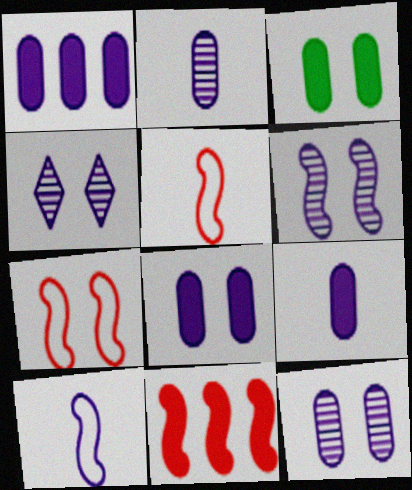[[1, 4, 10], 
[1, 8, 9], 
[3, 4, 7], 
[4, 6, 12]]